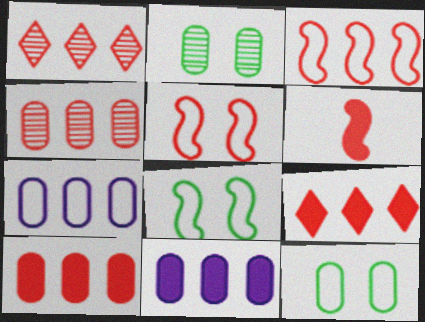[[1, 3, 10], 
[3, 4, 9]]